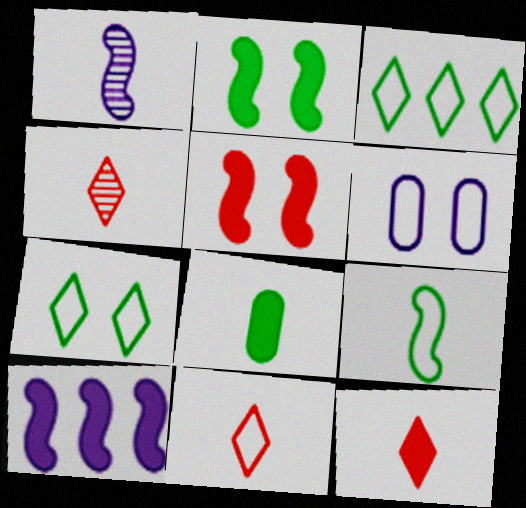[[1, 8, 11], 
[4, 11, 12]]